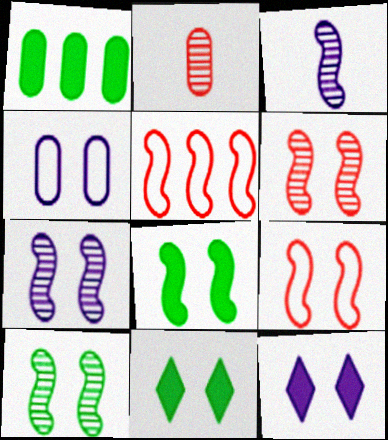[[1, 2, 4], 
[3, 5, 8], 
[4, 6, 11], 
[4, 7, 12], 
[6, 7, 10], 
[7, 8, 9]]